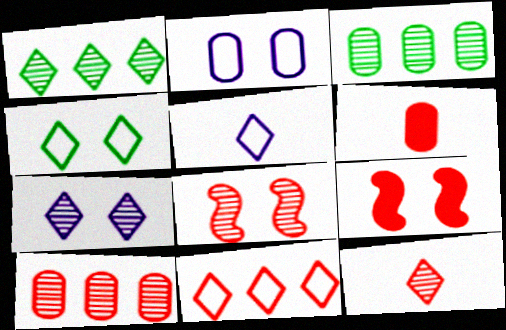[[1, 7, 12], 
[2, 3, 6], 
[3, 5, 9], 
[4, 5, 11], 
[6, 8, 11], 
[8, 10, 12]]